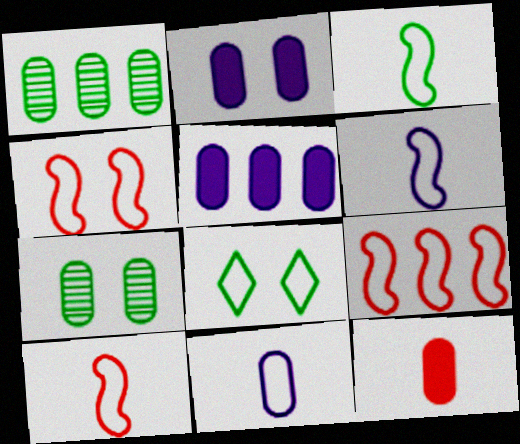[[3, 6, 10], 
[4, 9, 10], 
[8, 9, 11]]